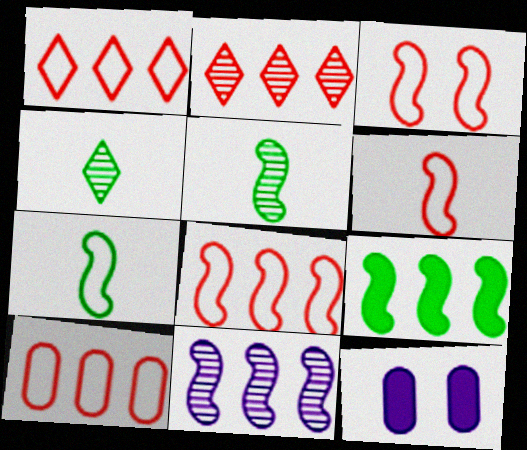[[1, 5, 12], 
[1, 8, 10], 
[2, 7, 12], 
[3, 6, 8], 
[4, 8, 12], 
[8, 9, 11]]